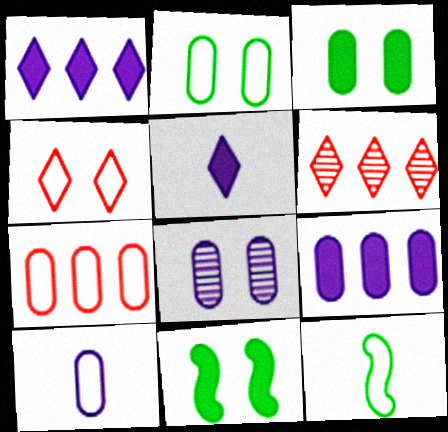[[2, 7, 10], 
[4, 8, 11], 
[6, 10, 11], 
[8, 9, 10]]